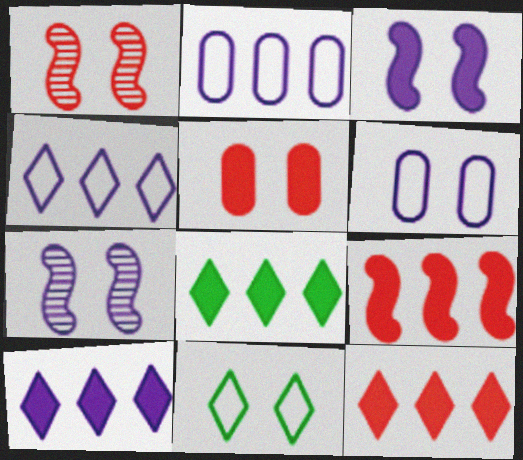[[5, 7, 11], 
[8, 10, 12]]